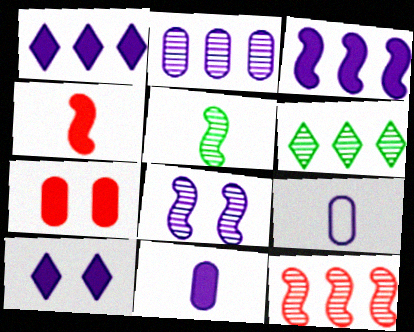[[1, 8, 9], 
[2, 6, 12], 
[3, 10, 11], 
[5, 8, 12]]